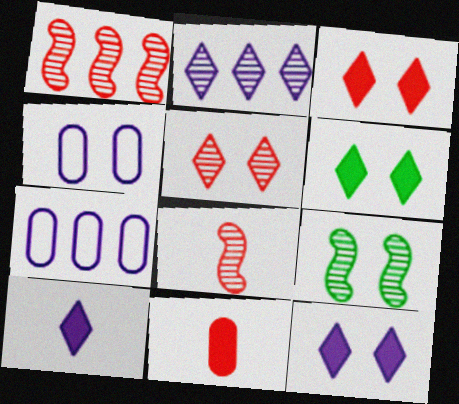[[3, 4, 9], 
[3, 6, 12], 
[6, 7, 8]]